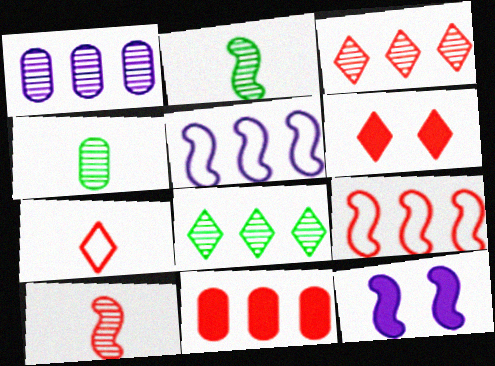[[2, 9, 12], 
[3, 6, 7], 
[3, 9, 11], 
[4, 5, 6], 
[5, 8, 11]]